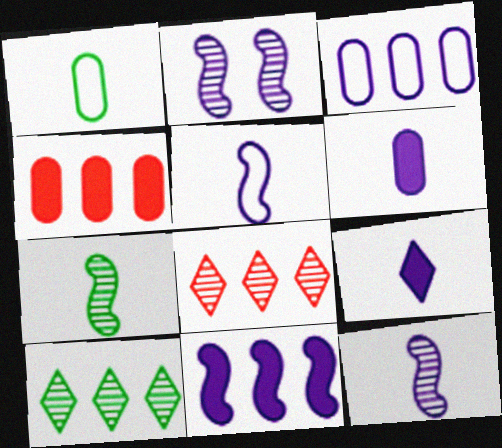[[2, 3, 9], 
[2, 5, 11]]